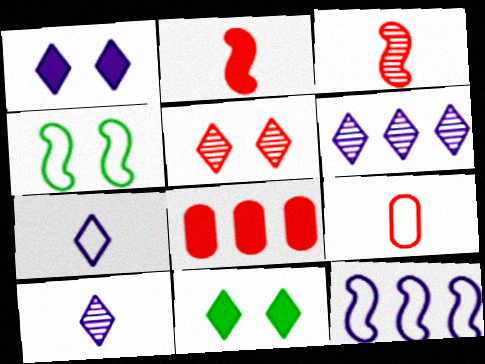[[1, 6, 7], 
[4, 8, 10]]